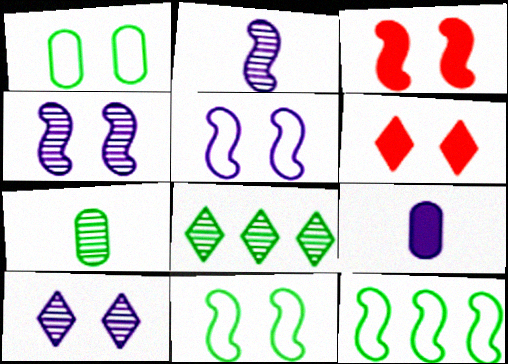[[1, 3, 10], 
[1, 4, 6], 
[2, 3, 12], 
[3, 4, 11]]